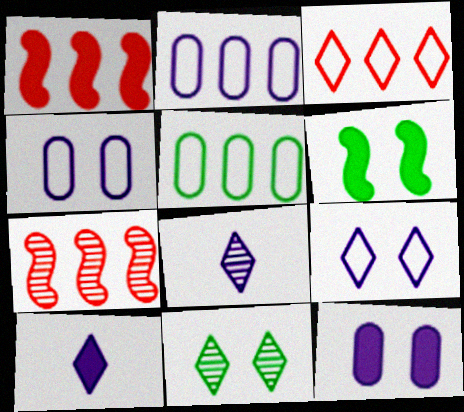[[3, 10, 11]]